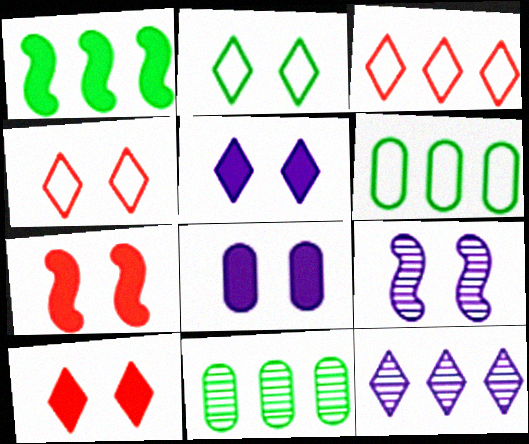[]